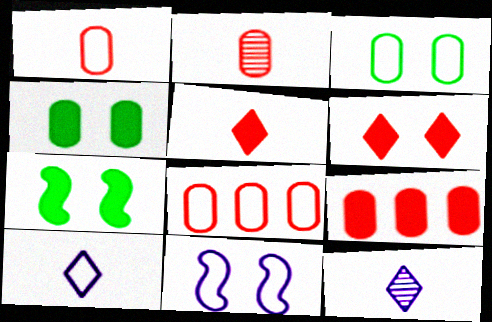[[7, 8, 12]]